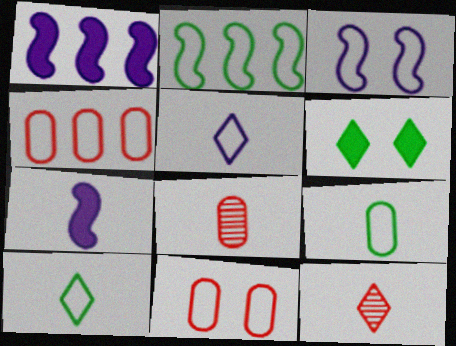[[2, 5, 11], 
[3, 4, 10], 
[7, 8, 10], 
[7, 9, 12]]